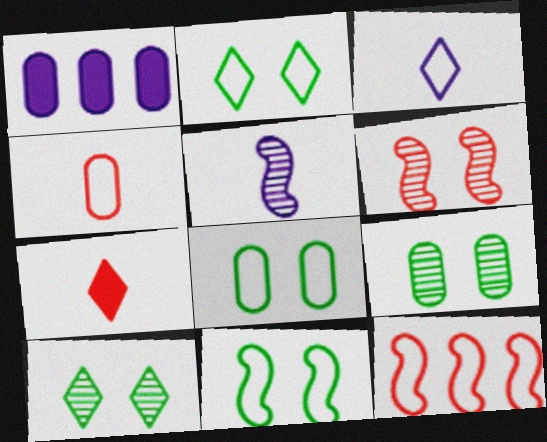[[1, 4, 9], 
[2, 8, 11], 
[3, 8, 12]]